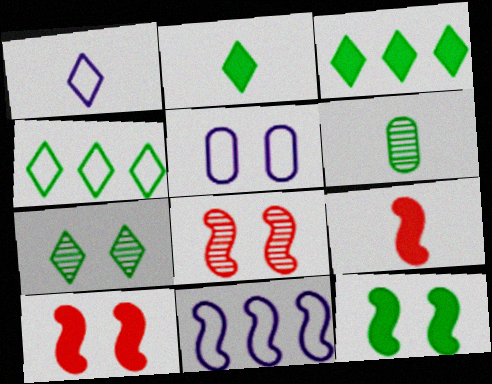[[1, 5, 11], 
[1, 6, 9], 
[2, 4, 7], 
[4, 6, 12], 
[5, 7, 10]]